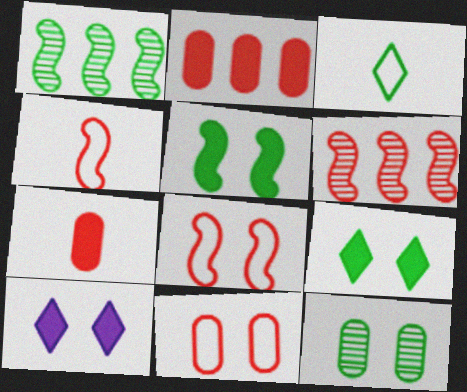[[8, 10, 12]]